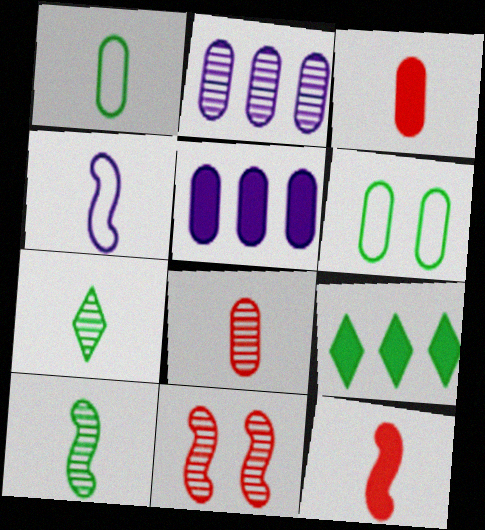[[2, 3, 6], 
[2, 7, 11], 
[3, 4, 7], 
[4, 10, 12], 
[5, 6, 8], 
[6, 9, 10]]